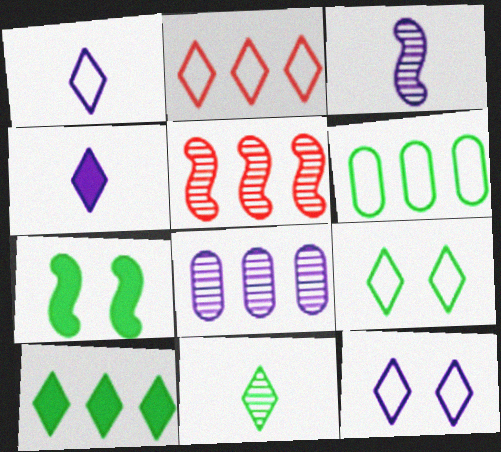[[1, 2, 9], 
[6, 7, 11], 
[9, 10, 11]]